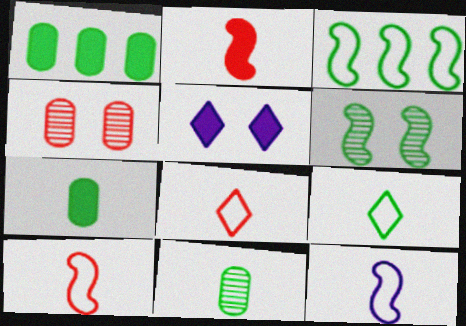[[1, 2, 5], 
[1, 6, 9]]